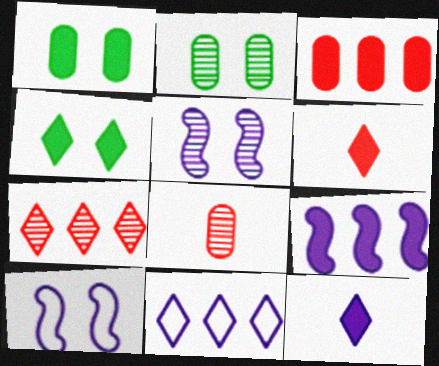[[1, 6, 9]]